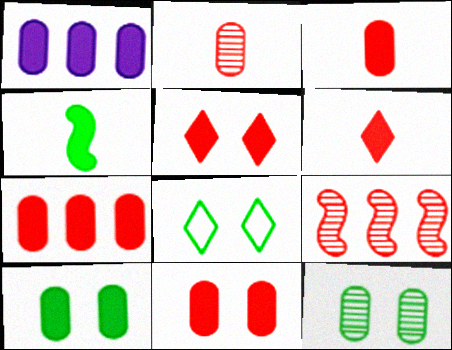[[1, 3, 10], 
[1, 4, 5], 
[3, 7, 11]]